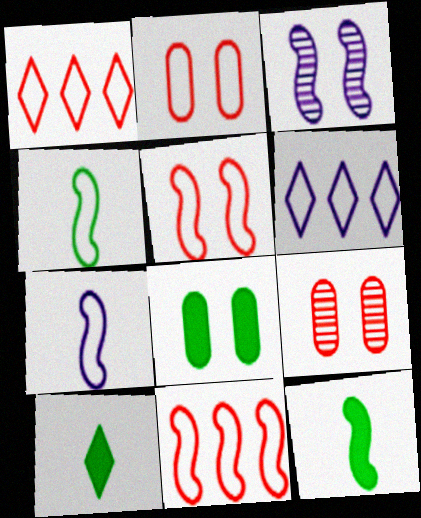[[2, 4, 6], 
[3, 11, 12], 
[6, 9, 12]]